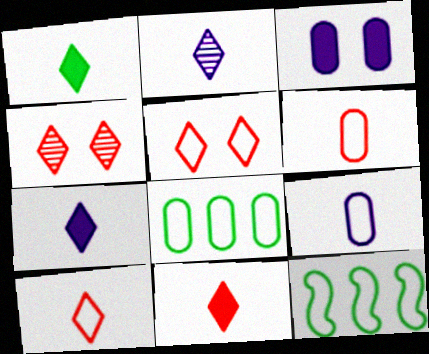[[1, 2, 10], 
[1, 7, 11], 
[5, 9, 12]]